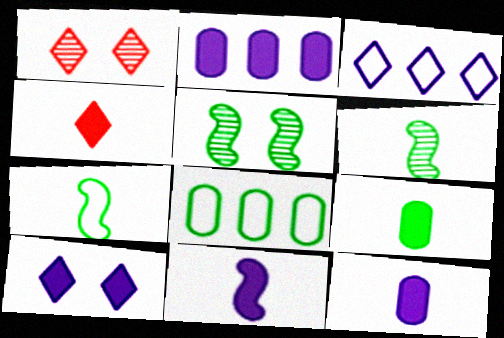[[1, 2, 7], 
[1, 8, 11], 
[2, 10, 11], 
[4, 9, 11]]